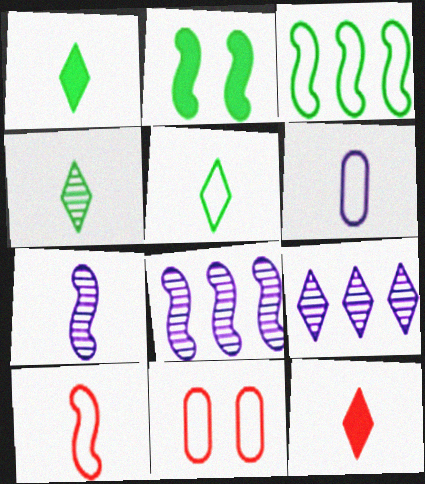[[1, 4, 5], 
[1, 8, 11], 
[2, 8, 10], 
[5, 6, 10]]